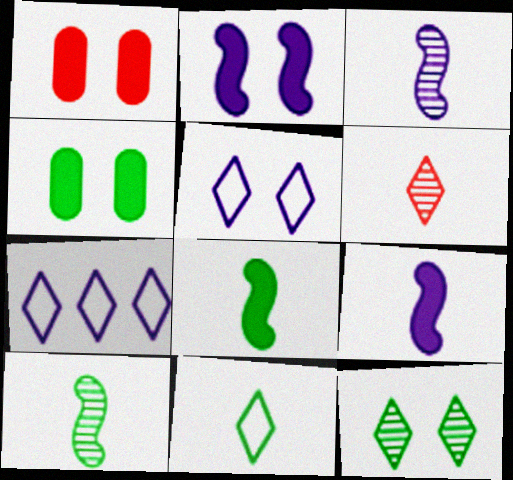[[1, 7, 10]]